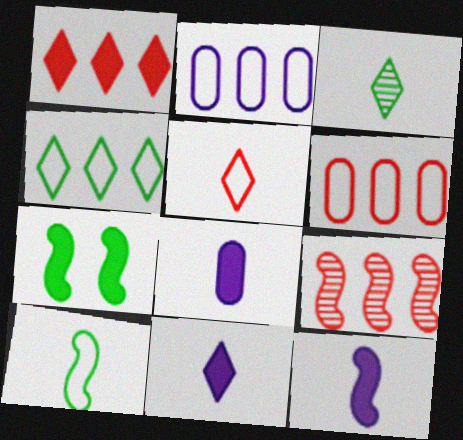[[1, 6, 9], 
[1, 7, 8], 
[3, 5, 11], 
[8, 11, 12]]